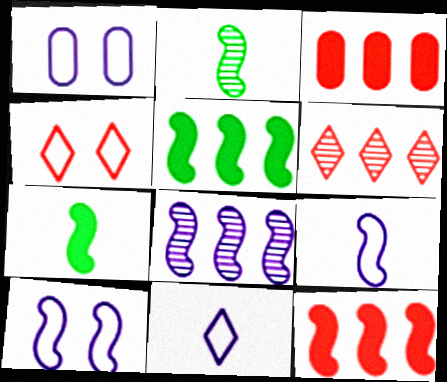[[1, 6, 7], 
[2, 10, 12]]